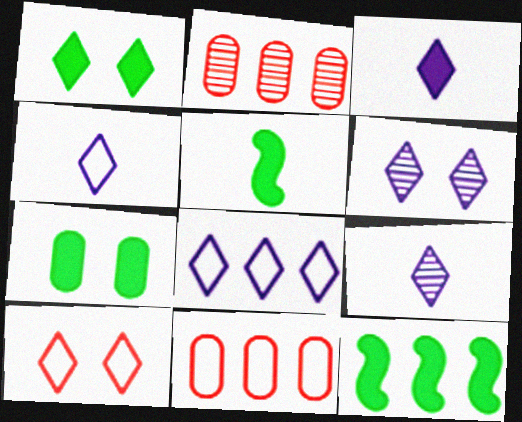[[1, 6, 10], 
[2, 8, 12], 
[3, 4, 9], 
[3, 6, 8], 
[5, 6, 11]]